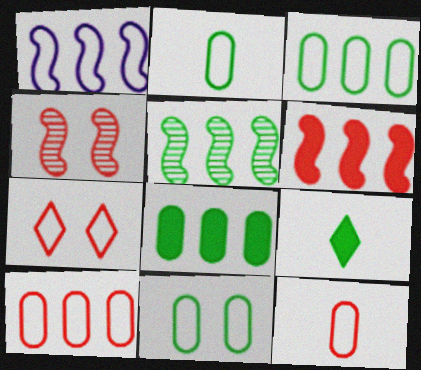[[1, 2, 7], 
[1, 5, 6], 
[2, 3, 11], 
[5, 9, 11]]